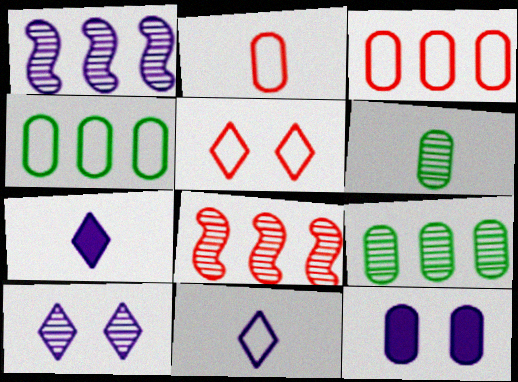[[1, 11, 12], 
[2, 9, 12], 
[3, 6, 12], 
[6, 8, 10]]